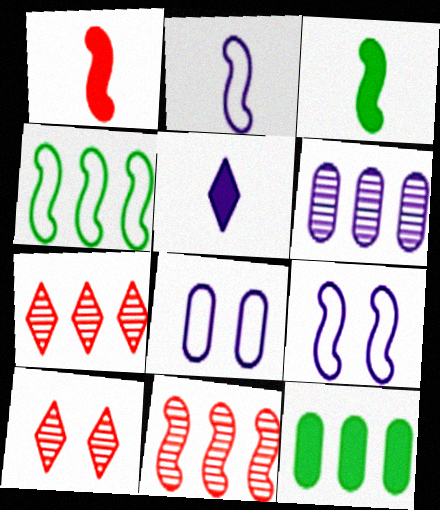[[2, 10, 12], 
[3, 7, 8], 
[3, 9, 11], 
[5, 6, 9]]